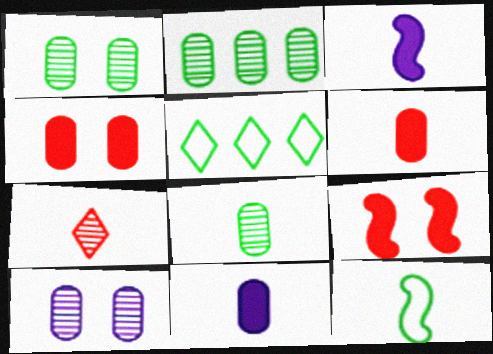[[1, 2, 8], 
[7, 11, 12]]